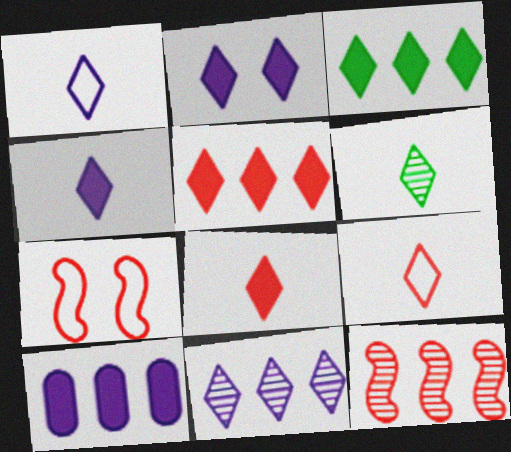[[1, 2, 11], 
[1, 6, 8], 
[2, 3, 8], 
[4, 6, 9], 
[6, 7, 10]]